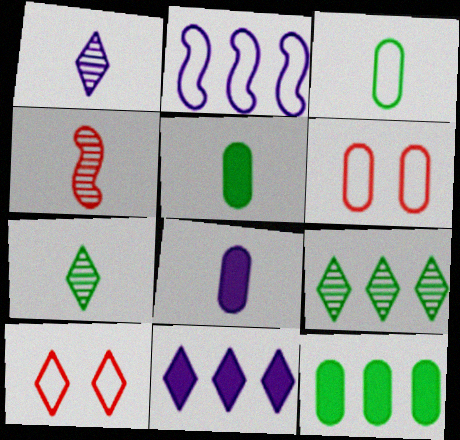[[2, 3, 10], 
[7, 10, 11]]